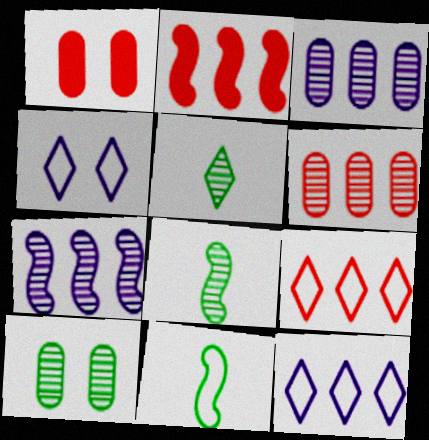[[1, 8, 12], 
[2, 6, 9]]